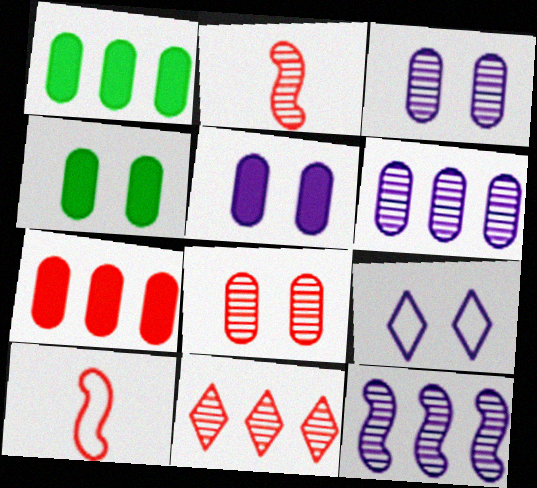[[1, 2, 9], 
[2, 8, 11]]